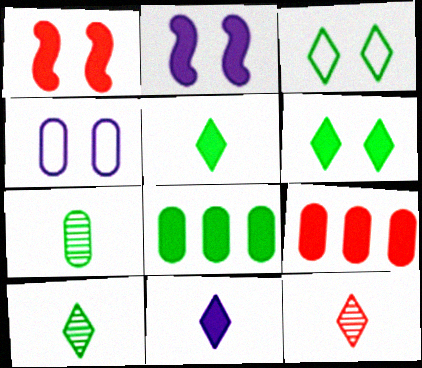[[1, 8, 11], 
[2, 5, 9], 
[4, 7, 9]]